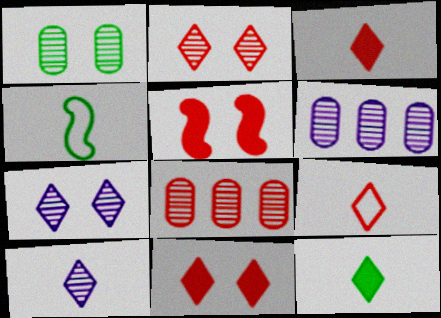[[4, 6, 11], 
[5, 8, 9], 
[9, 10, 12]]